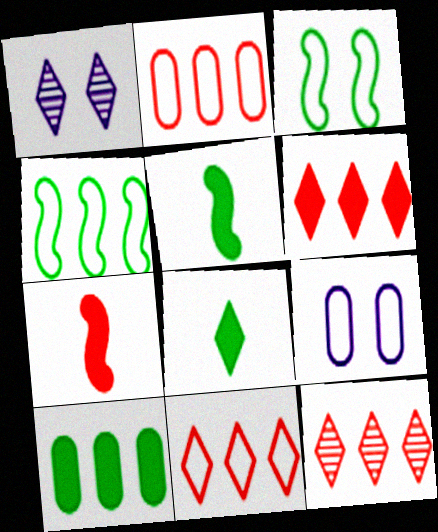[[1, 2, 5], 
[1, 8, 11], 
[5, 9, 12], 
[6, 11, 12]]